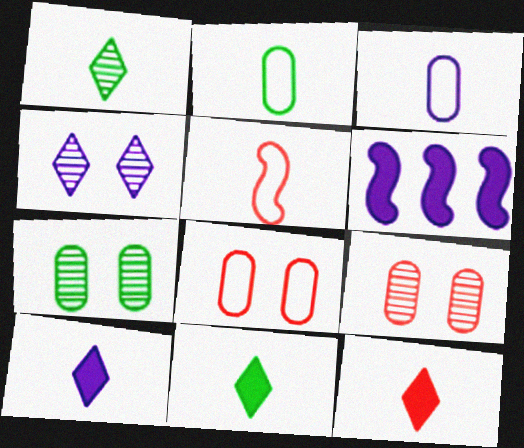[[1, 6, 8], 
[3, 4, 6], 
[10, 11, 12]]